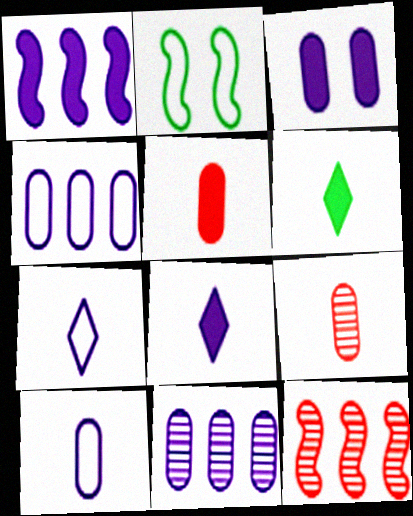[[1, 3, 8], 
[3, 10, 11]]